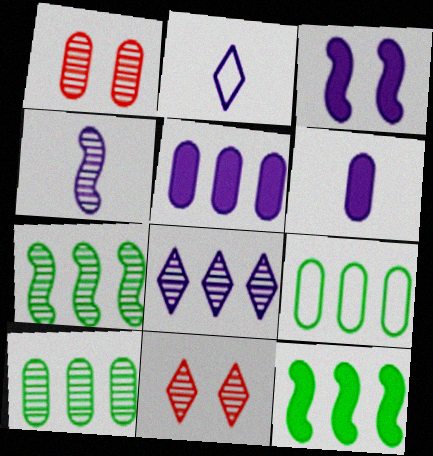[[1, 2, 12], 
[1, 6, 9], 
[2, 4, 6], 
[4, 10, 11]]